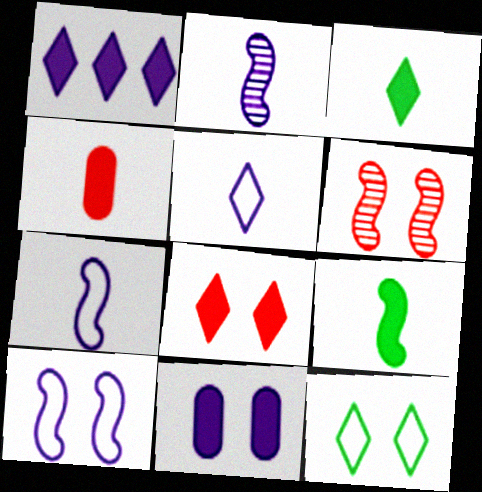[[1, 3, 8], 
[6, 11, 12]]